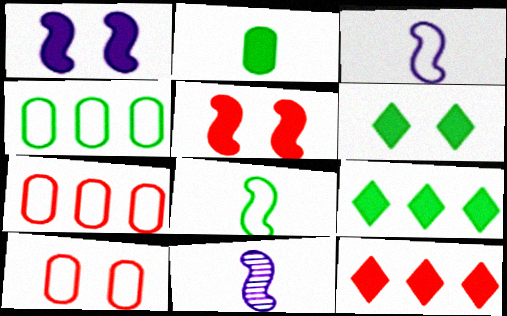[[1, 2, 12], 
[6, 7, 11], 
[9, 10, 11]]